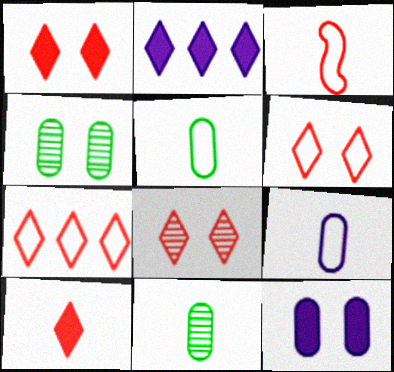[[1, 6, 8], 
[2, 3, 4], 
[7, 8, 10]]